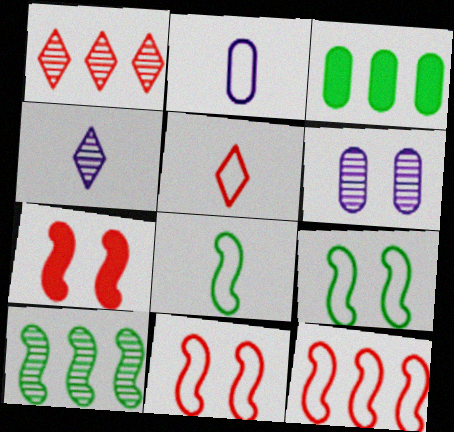[[2, 5, 8], 
[3, 4, 11]]